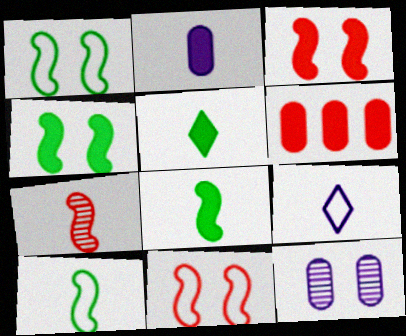[]